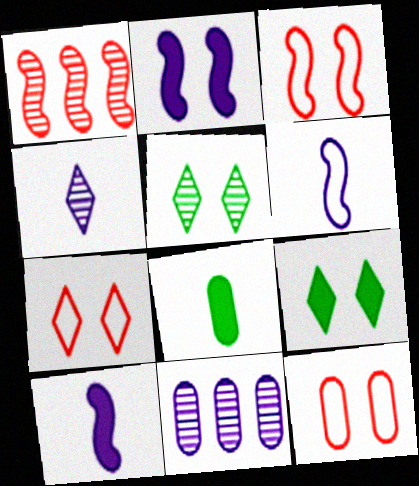[[2, 5, 12], 
[3, 7, 12], 
[8, 11, 12]]